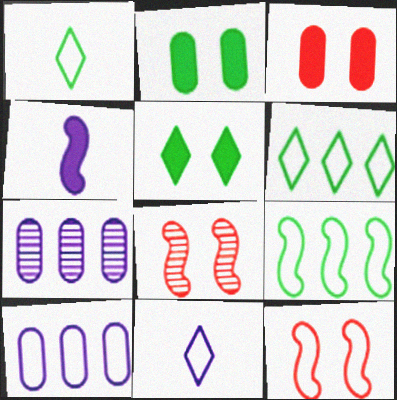[[1, 10, 12], 
[4, 8, 9]]